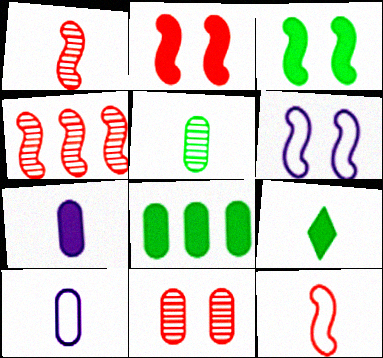[[1, 9, 10], 
[2, 4, 12], 
[3, 8, 9], 
[8, 10, 11]]